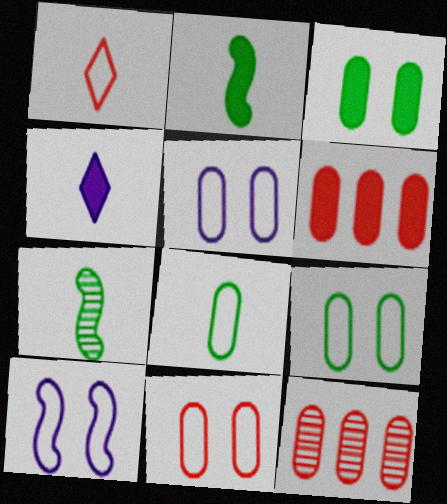[[5, 9, 11]]